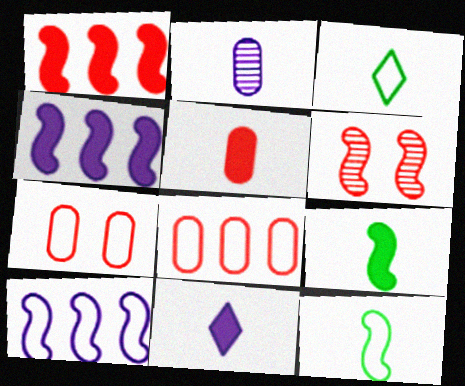[[3, 7, 10], 
[4, 6, 12], 
[5, 9, 11], 
[6, 9, 10]]